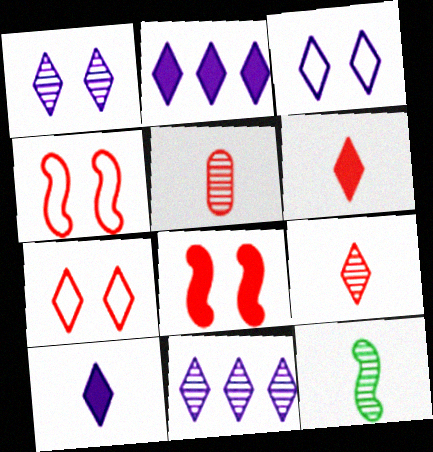[[3, 10, 11]]